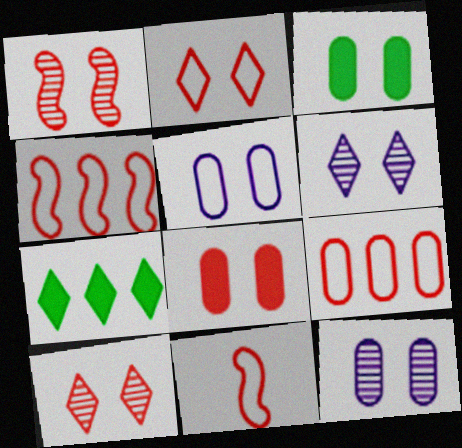[[1, 2, 8], 
[2, 9, 11], 
[7, 11, 12]]